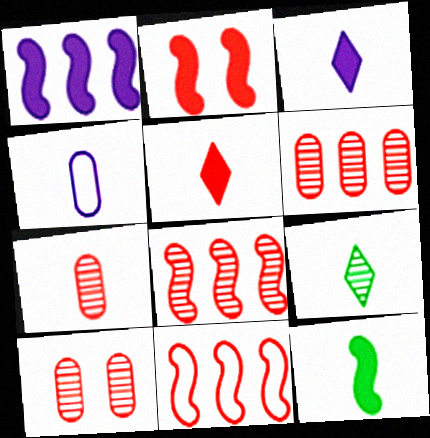[[1, 2, 12], 
[5, 10, 11], 
[6, 7, 10]]